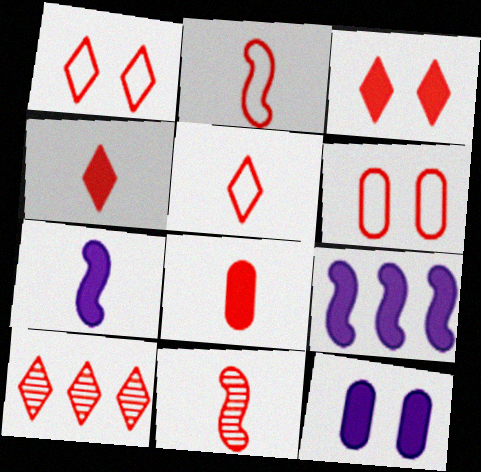[[1, 4, 10], 
[3, 5, 10], 
[5, 8, 11]]